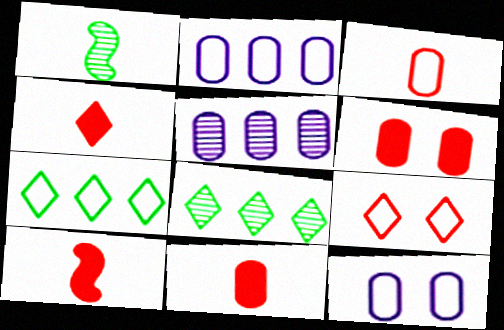[[4, 10, 11], 
[8, 10, 12]]